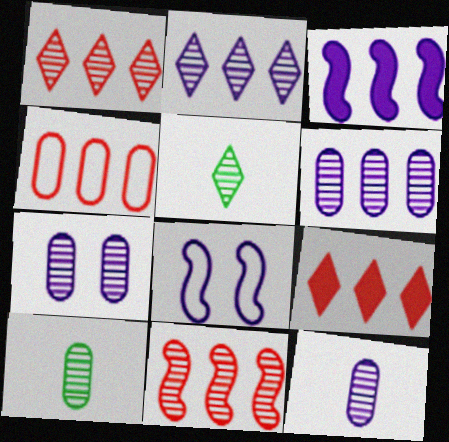[[4, 9, 11], 
[5, 7, 11], 
[6, 7, 12], 
[8, 9, 10]]